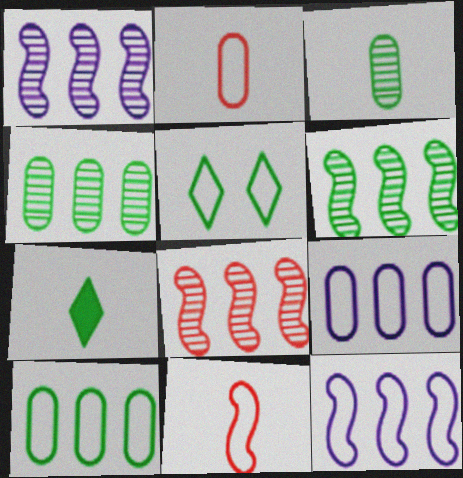[[1, 6, 8], 
[2, 5, 12], 
[5, 9, 11]]